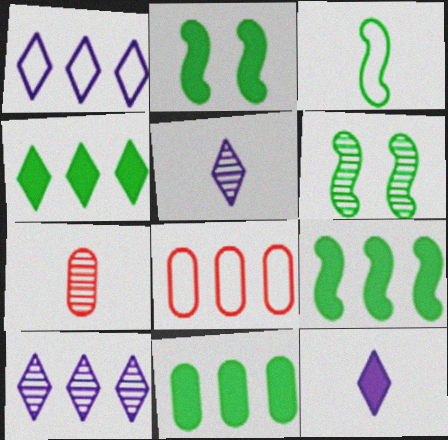[[1, 2, 7], 
[2, 5, 8], 
[3, 6, 9], 
[3, 7, 12], 
[4, 9, 11], 
[6, 7, 10], 
[6, 8, 12], 
[8, 9, 10]]